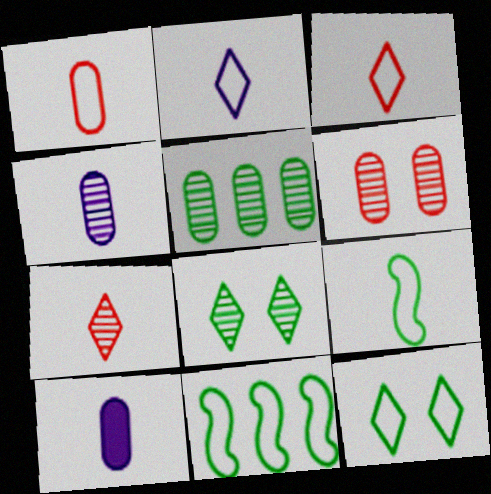[[1, 2, 9], 
[4, 5, 6], 
[7, 9, 10]]